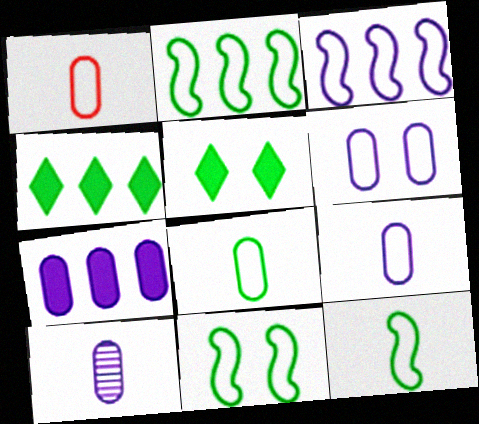[[1, 8, 9], 
[2, 11, 12], 
[6, 7, 10]]